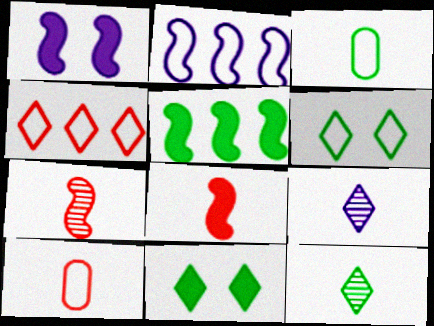[[1, 5, 8], 
[2, 6, 10], 
[3, 8, 9], 
[4, 9, 11]]